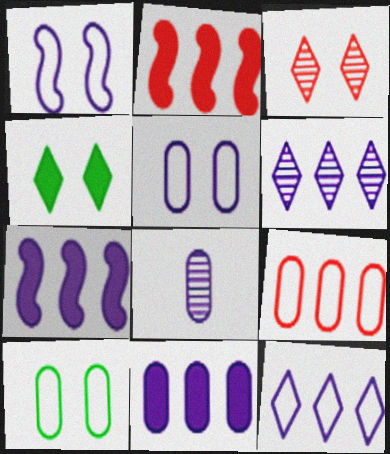[[5, 8, 11]]